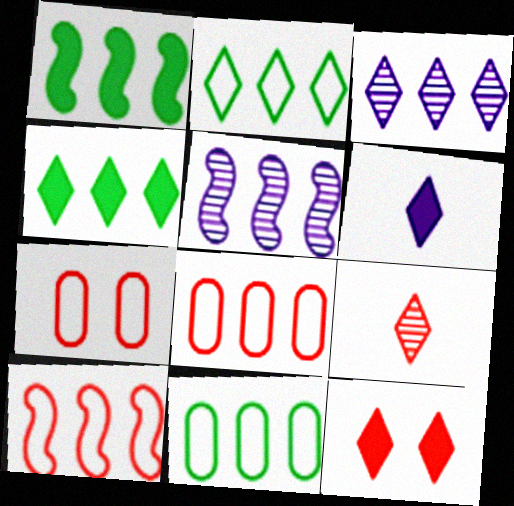[[1, 3, 8], 
[1, 5, 10], 
[4, 5, 8], 
[4, 6, 12]]